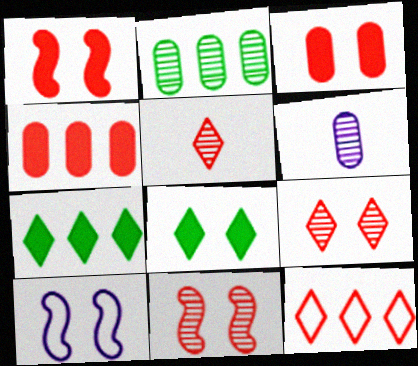[]